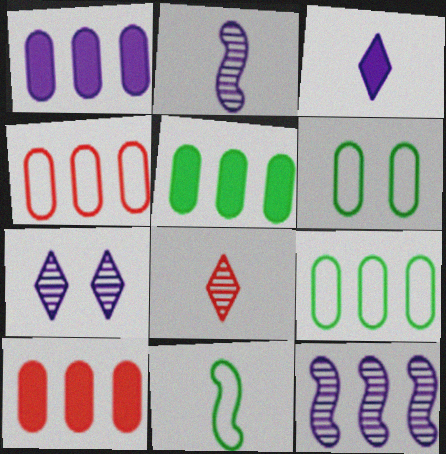[[1, 5, 10], 
[7, 10, 11]]